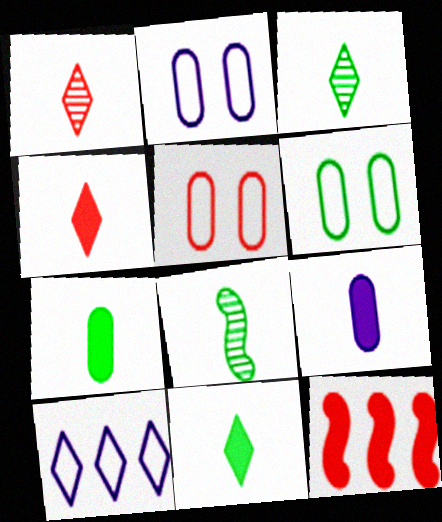[[1, 5, 12], 
[2, 3, 12], 
[2, 5, 6]]